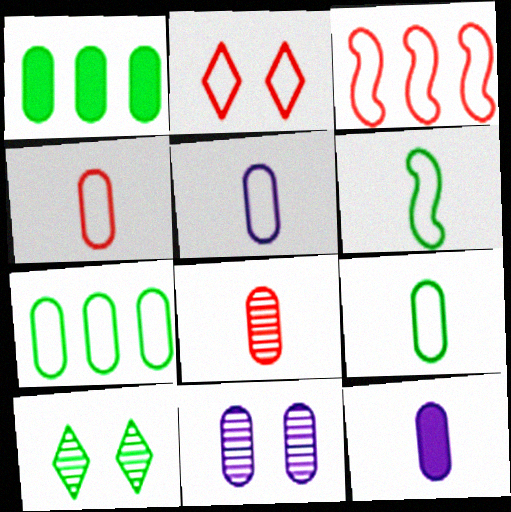[[1, 4, 11], 
[1, 6, 10], 
[2, 3, 4], 
[3, 10, 12], 
[4, 5, 9], 
[8, 9, 12]]